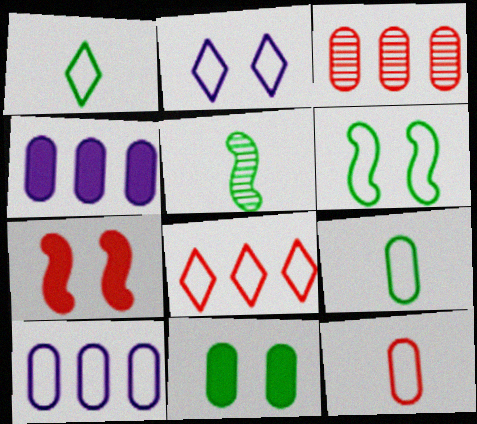[[1, 2, 8]]